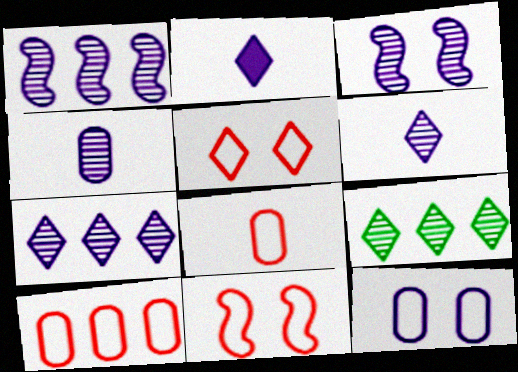[[1, 2, 12], 
[2, 5, 9], 
[3, 4, 7]]